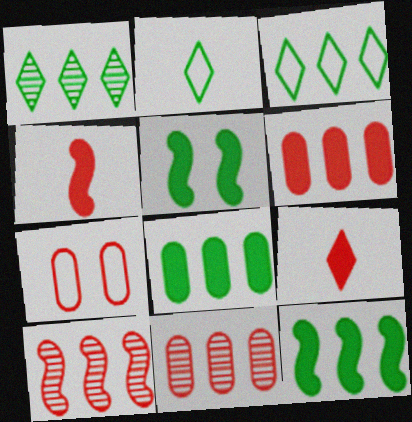[[7, 9, 10]]